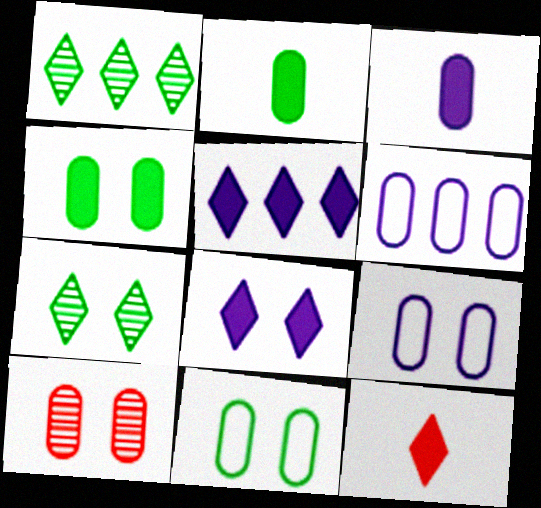[[2, 6, 10], 
[4, 9, 10]]